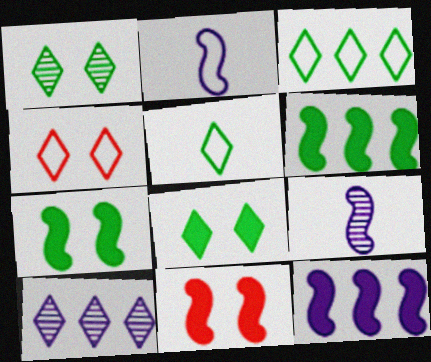[]